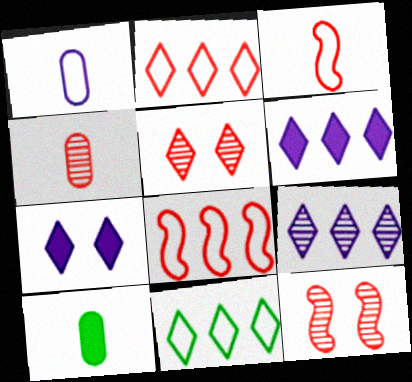[[1, 4, 10]]